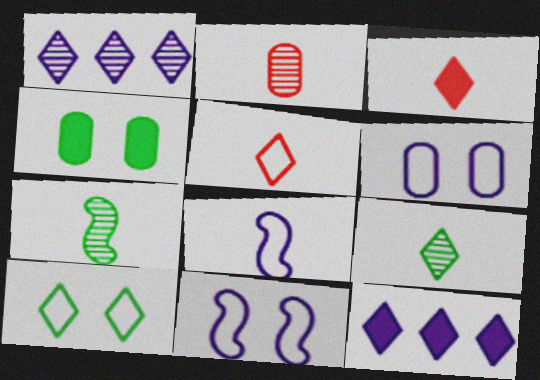[[1, 3, 10]]